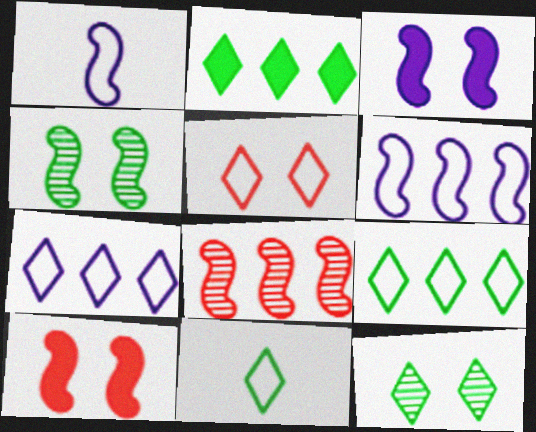[[2, 11, 12], 
[5, 7, 11]]